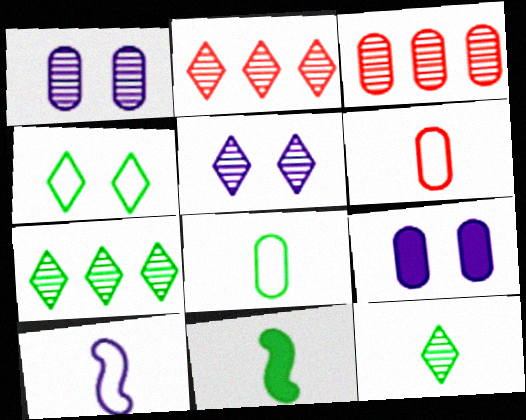[[2, 5, 12], 
[3, 8, 9], 
[8, 11, 12]]